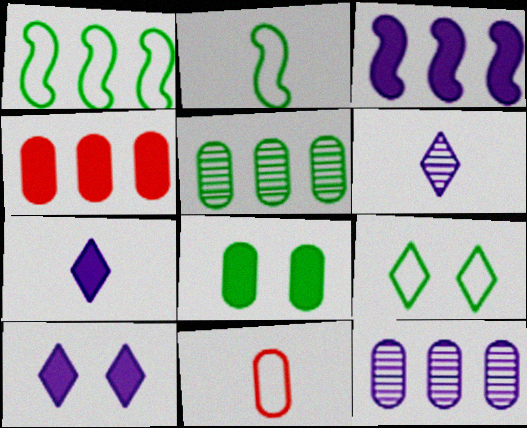[[8, 11, 12]]